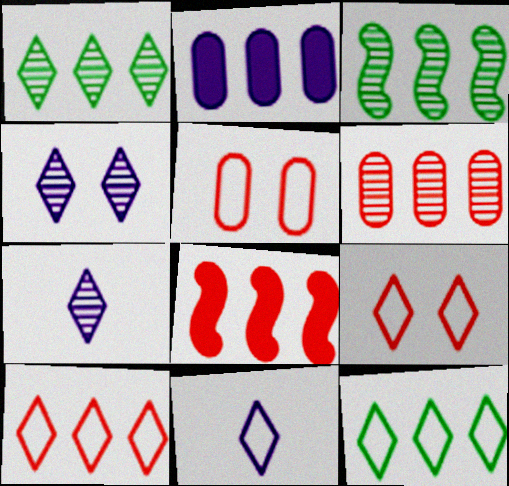[[2, 3, 10], 
[6, 8, 10], 
[9, 11, 12]]